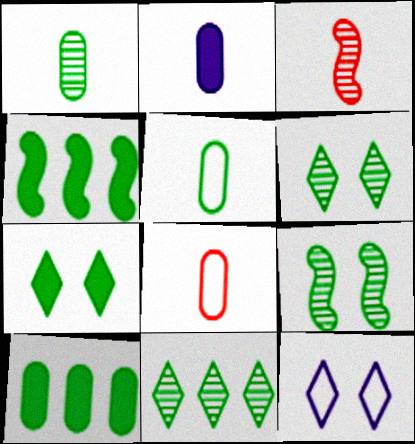[[1, 2, 8], 
[1, 9, 11], 
[3, 10, 12], 
[4, 5, 6]]